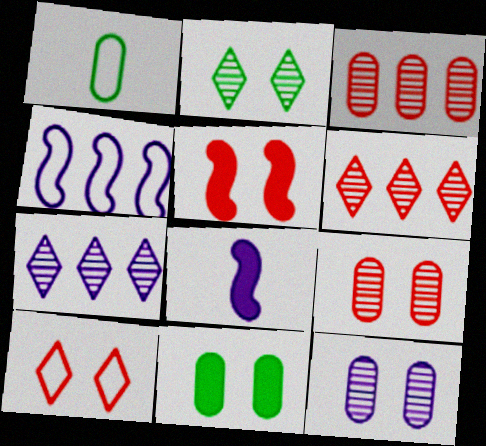[[1, 4, 10], 
[1, 5, 7], 
[5, 9, 10]]